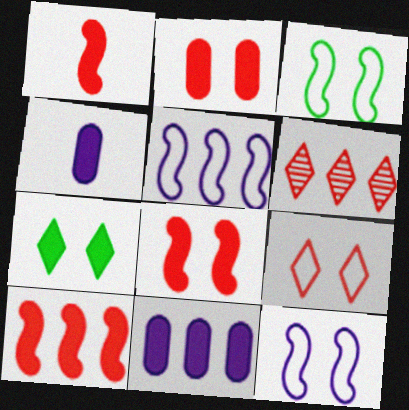[[1, 7, 11], 
[1, 8, 10], 
[3, 4, 6], 
[4, 7, 10]]